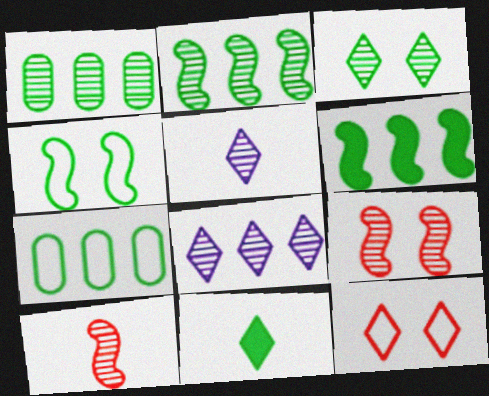[[1, 4, 11], 
[1, 5, 9], 
[8, 11, 12]]